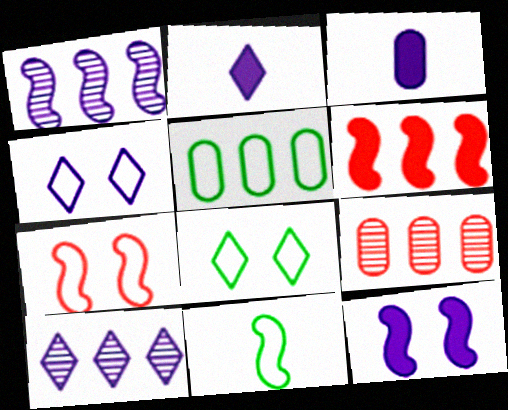[[1, 3, 4], 
[2, 4, 10], 
[5, 6, 10], 
[5, 8, 11]]